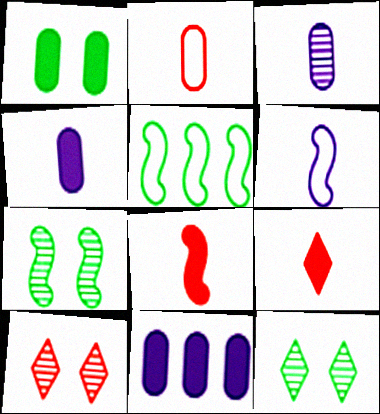[[4, 5, 10]]